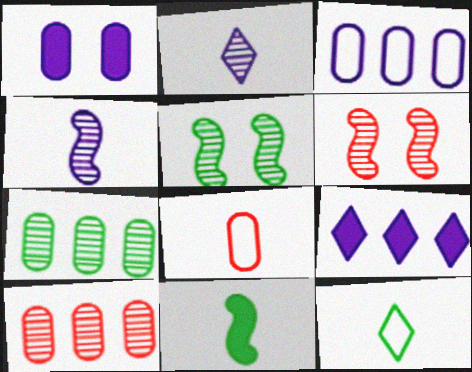[[1, 7, 8], 
[2, 5, 10], 
[2, 6, 7], 
[2, 8, 11], 
[5, 8, 9]]